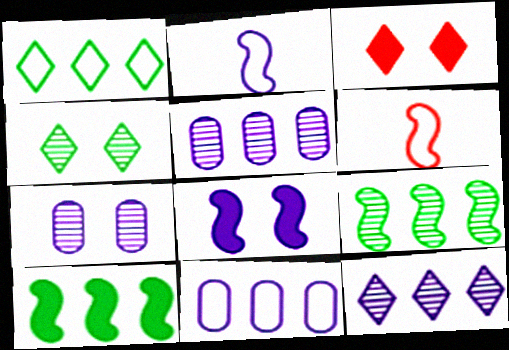[[6, 8, 9]]